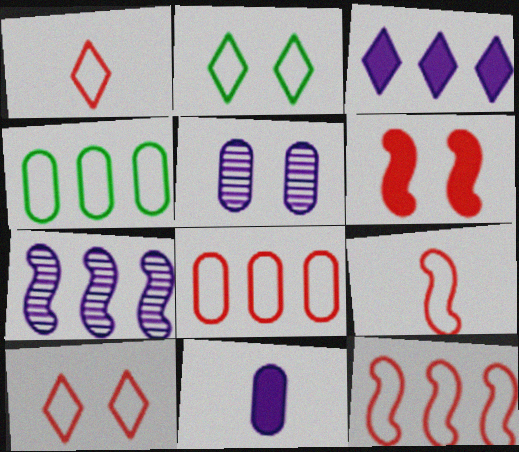[[2, 5, 6], 
[8, 9, 10]]